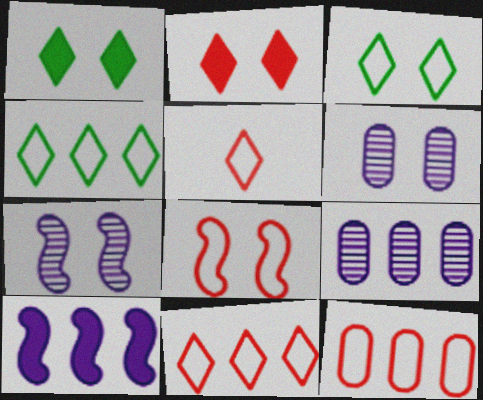[[1, 6, 8], 
[5, 8, 12]]